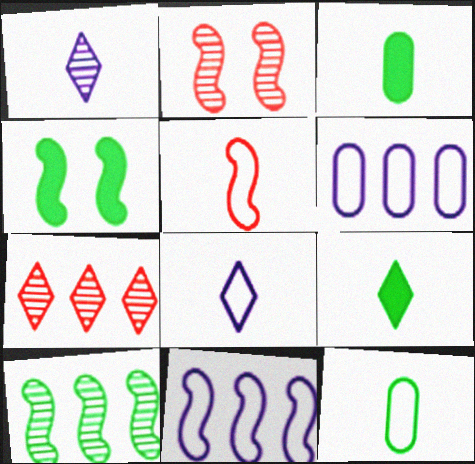[[1, 3, 5], 
[2, 6, 9], 
[5, 8, 12]]